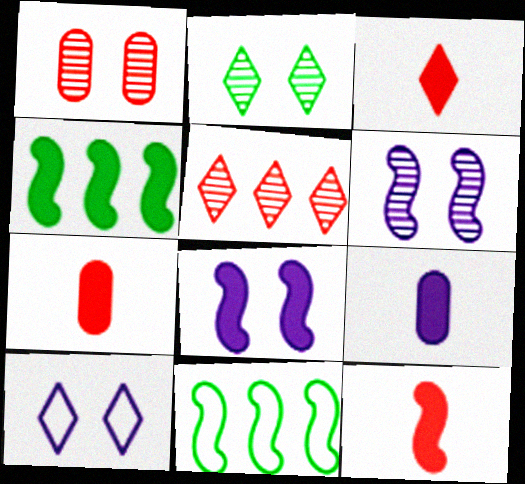[[1, 2, 6], 
[3, 7, 12], 
[4, 8, 12], 
[6, 11, 12]]